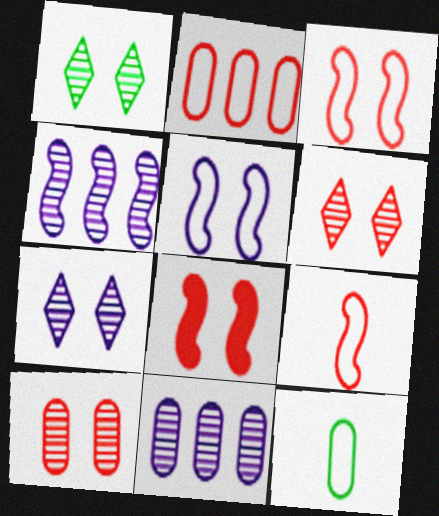[[1, 6, 7]]